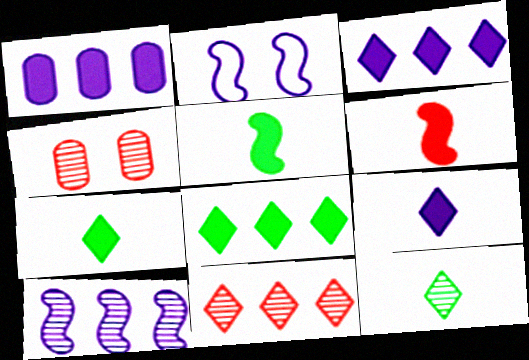[[4, 10, 12]]